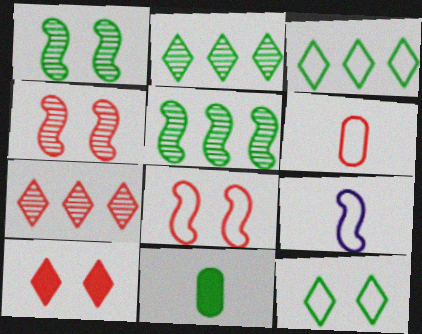[[1, 3, 11], 
[5, 11, 12]]